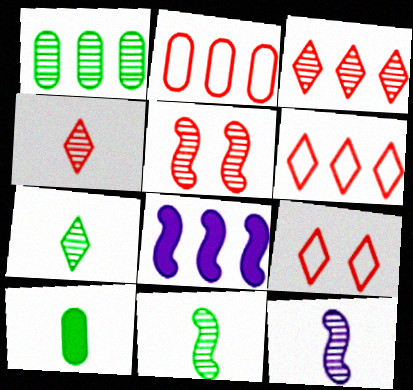[[1, 6, 8]]